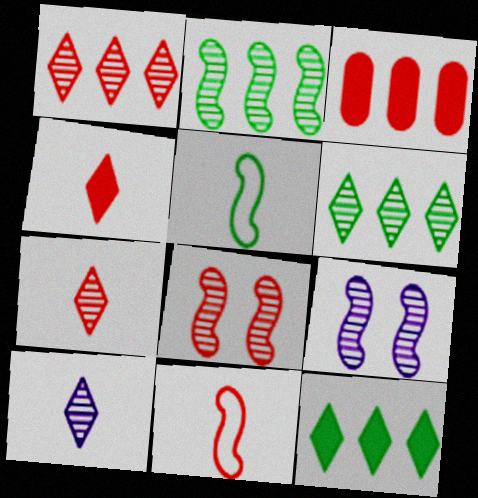[]